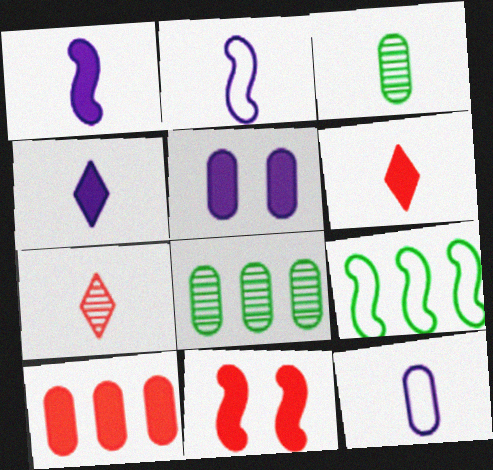[[2, 3, 6], 
[5, 7, 9], 
[6, 10, 11]]